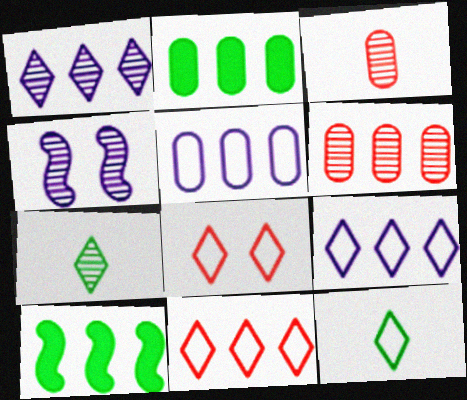[[2, 5, 6], 
[4, 6, 7], 
[6, 9, 10], 
[8, 9, 12]]